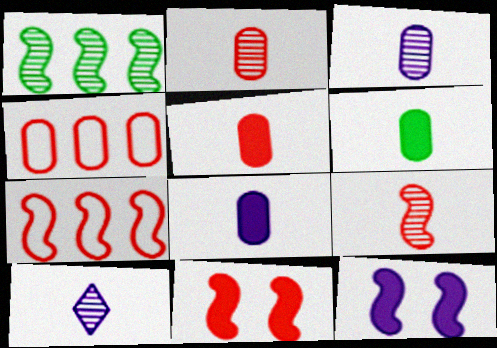[[5, 6, 8], 
[7, 9, 11]]